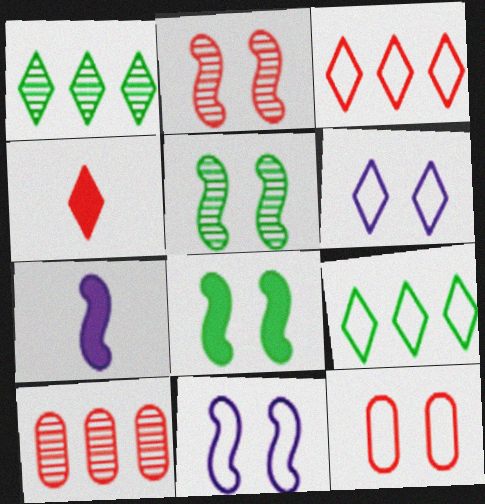[[1, 4, 6], 
[1, 7, 12], 
[2, 8, 11]]